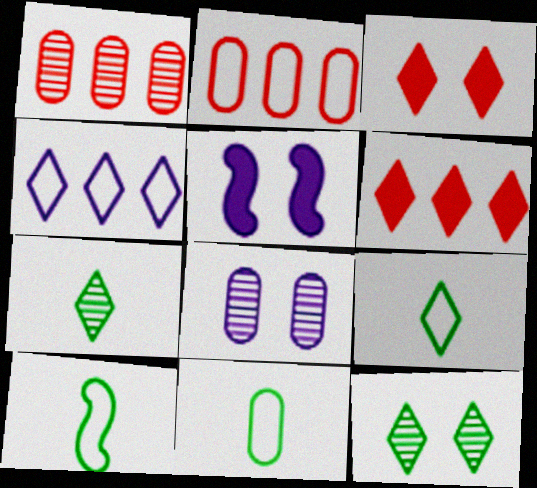[[1, 5, 9], 
[2, 5, 7], 
[3, 4, 7], 
[6, 8, 10], 
[9, 10, 11]]